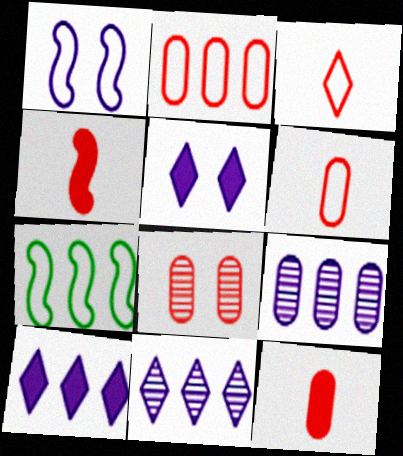[[2, 8, 12]]